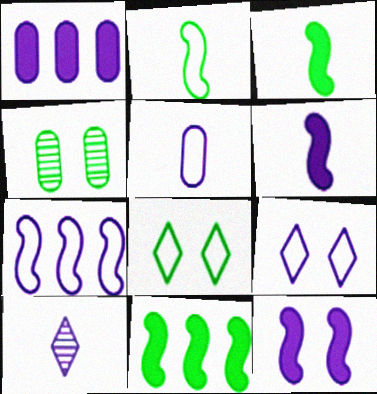[[5, 6, 10], 
[5, 7, 9]]